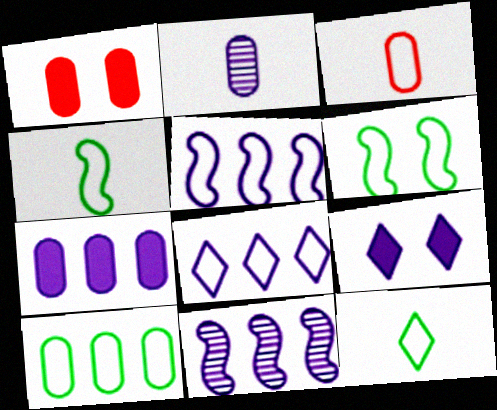[[1, 2, 10], 
[1, 11, 12], 
[2, 5, 9], 
[3, 6, 8], 
[6, 10, 12], 
[7, 8, 11]]